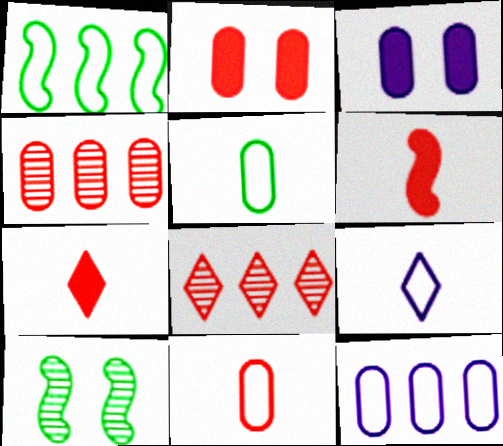[[2, 4, 11], 
[3, 4, 5], 
[7, 10, 12]]